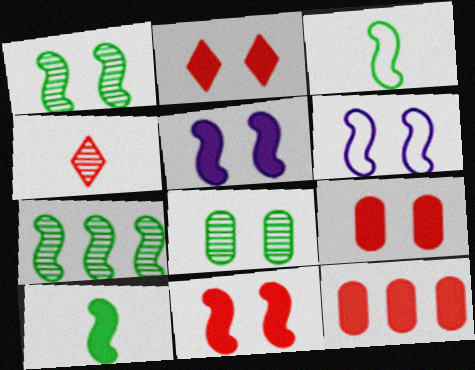[[1, 6, 11], 
[2, 6, 8], 
[2, 9, 11]]